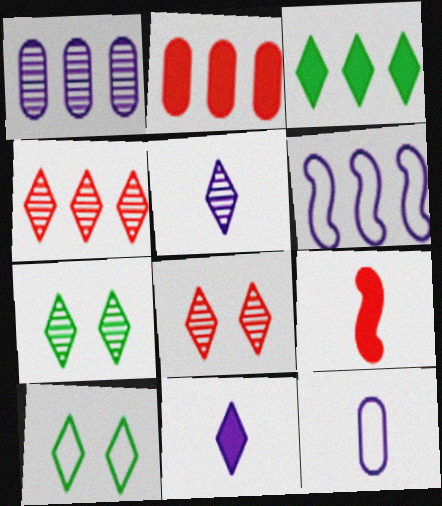[[1, 9, 10], 
[4, 5, 7], 
[4, 10, 11]]